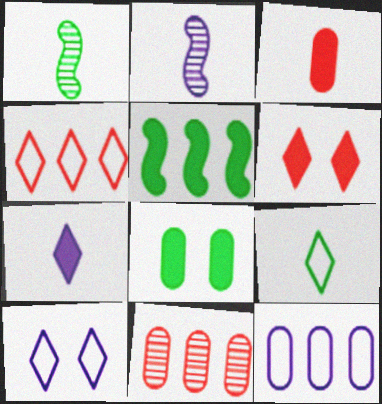[[1, 6, 12], 
[2, 3, 9], 
[2, 4, 8], 
[4, 9, 10]]